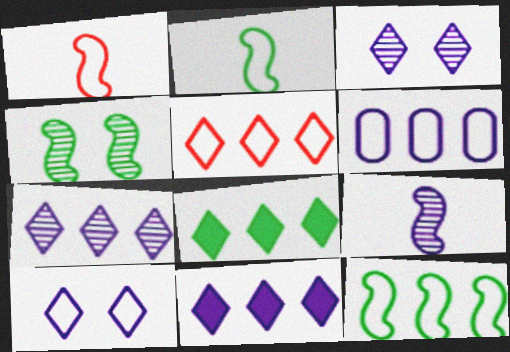[[5, 6, 12], 
[5, 7, 8]]